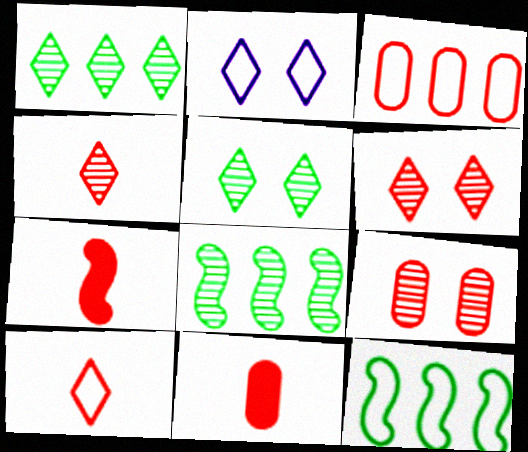[[2, 8, 11], 
[3, 6, 7], 
[3, 9, 11]]